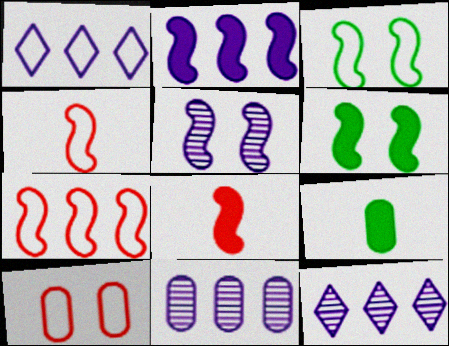[[1, 2, 11], 
[2, 6, 8], 
[9, 10, 11]]